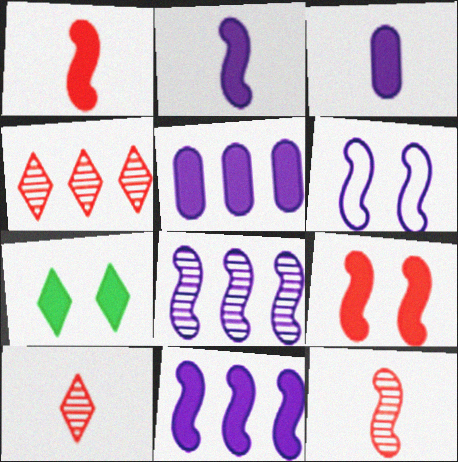[[1, 5, 7], 
[2, 6, 8]]